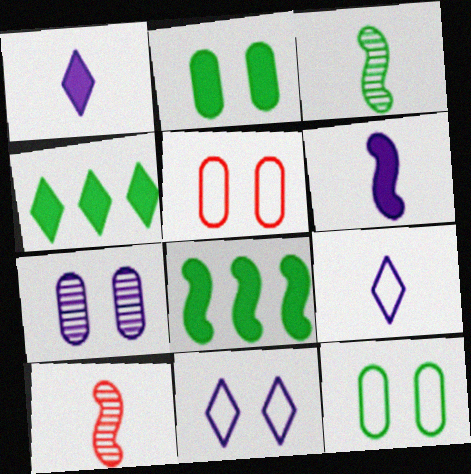[[2, 5, 7], 
[3, 4, 12]]